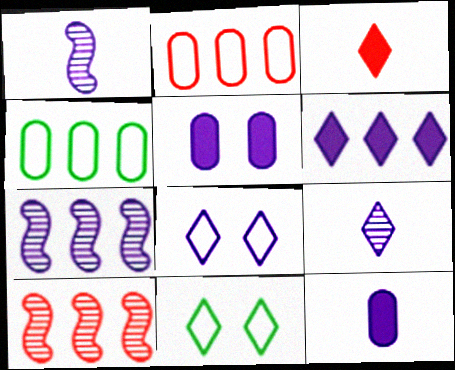[[4, 6, 10], 
[6, 8, 9], 
[7, 8, 12], 
[10, 11, 12]]